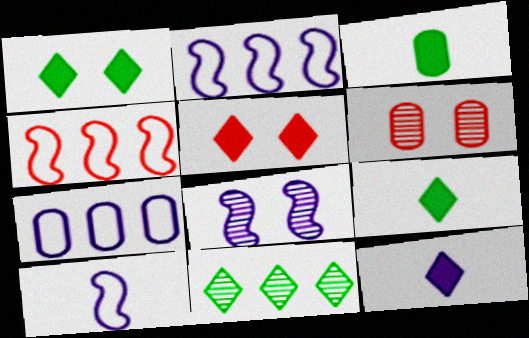[[2, 6, 9], 
[3, 6, 7], 
[7, 8, 12]]